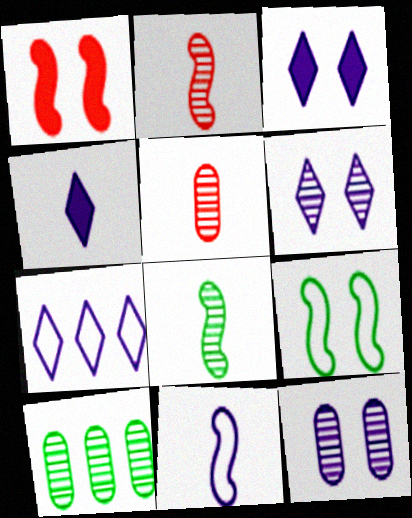[[2, 6, 10], 
[4, 6, 7], 
[5, 10, 12]]